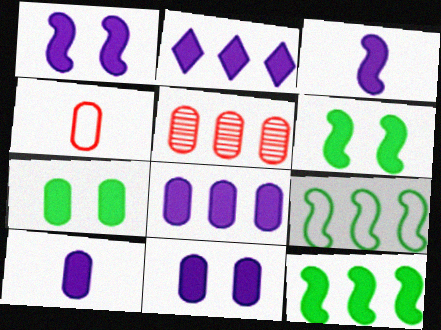[[1, 2, 10], 
[2, 3, 11], 
[2, 5, 9], 
[8, 10, 11]]